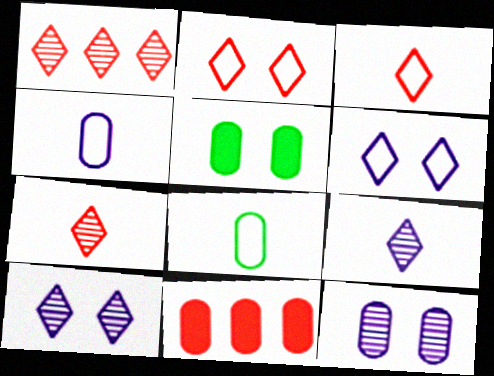[[8, 11, 12]]